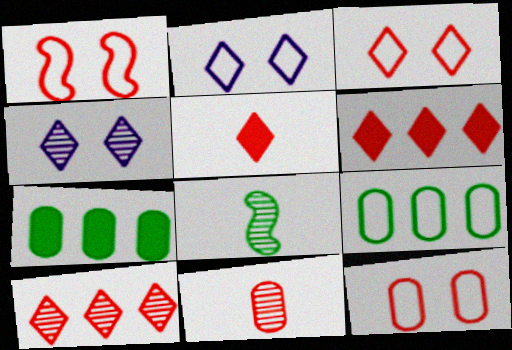[[1, 3, 12], 
[1, 6, 11], 
[3, 5, 10]]